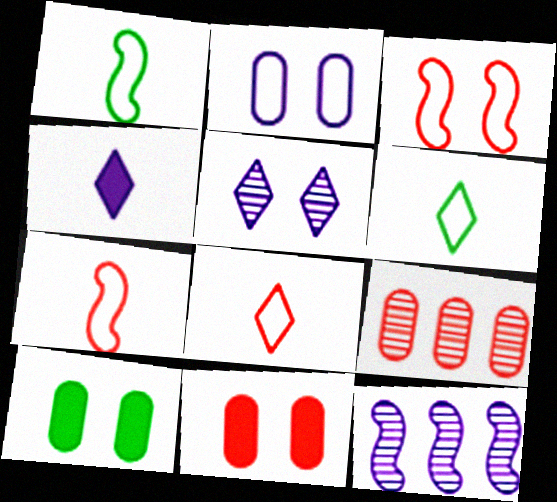[[2, 4, 12], 
[3, 5, 10], 
[6, 11, 12], 
[8, 10, 12]]